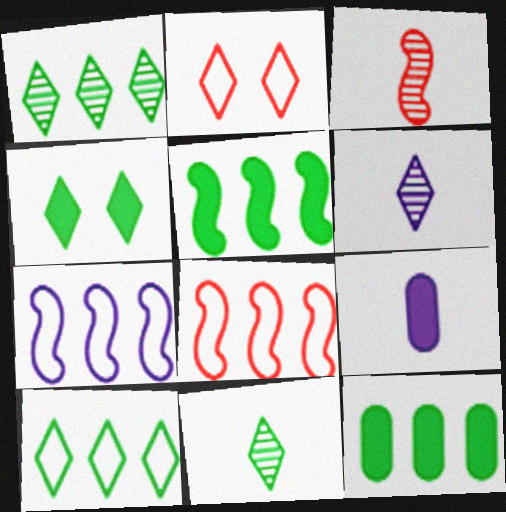[[4, 10, 11]]